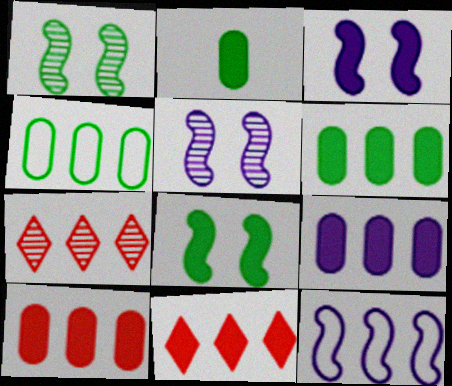[[2, 3, 11], 
[6, 7, 12], 
[6, 9, 10]]